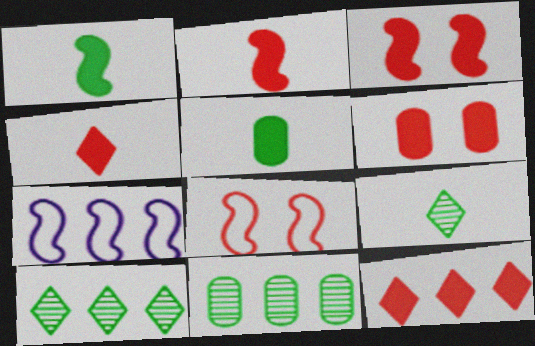[[2, 6, 12], 
[6, 7, 9], 
[7, 11, 12]]